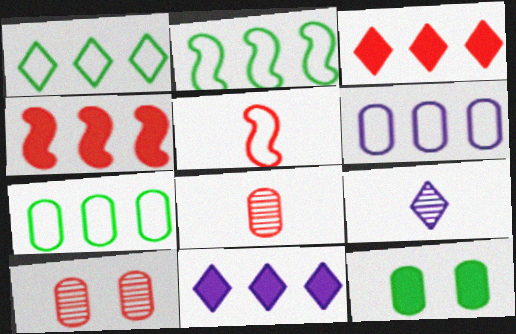[[1, 2, 7], 
[3, 5, 10], 
[6, 8, 12]]